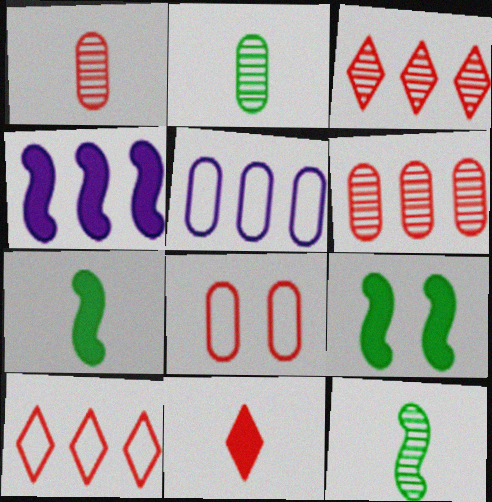[]